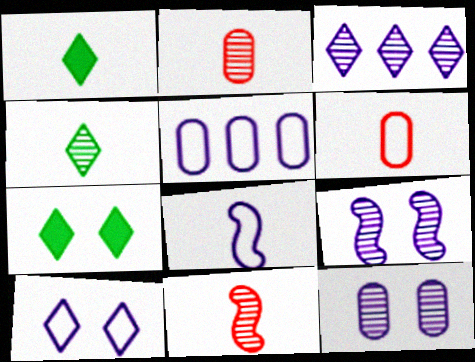[[1, 2, 8], 
[5, 7, 11], 
[5, 8, 10]]